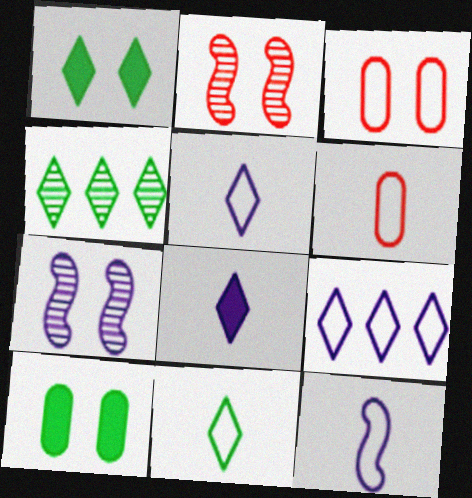[[1, 3, 7], 
[1, 4, 11], 
[6, 11, 12]]